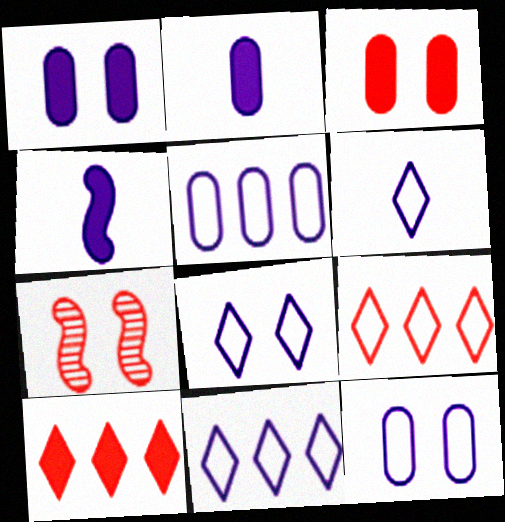[[6, 8, 11]]